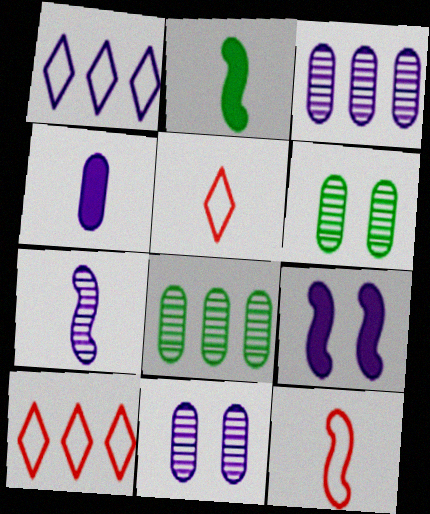[[2, 7, 12], 
[2, 10, 11], 
[5, 8, 9]]